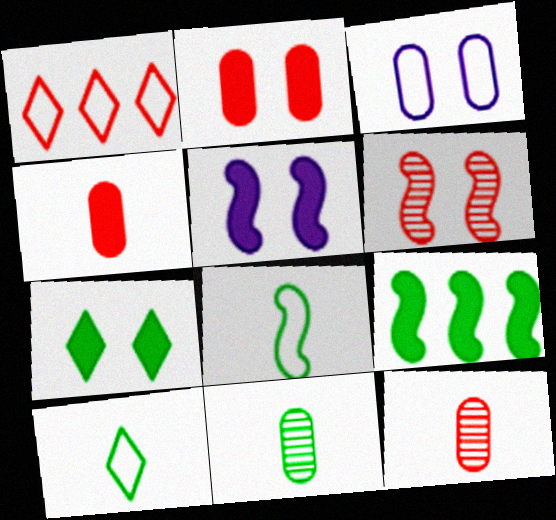[[1, 3, 8], 
[1, 4, 6], 
[1, 5, 11], 
[2, 5, 7], 
[3, 6, 7]]